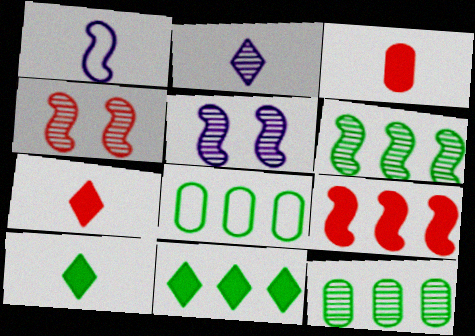[[2, 4, 12], 
[5, 7, 8], 
[6, 8, 11]]